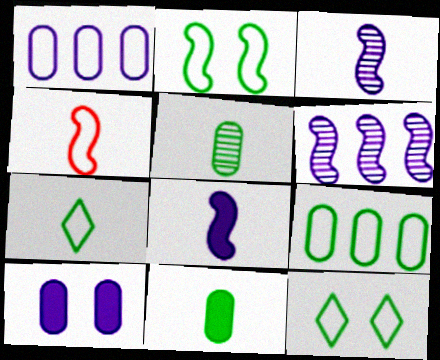[[1, 4, 12], 
[2, 7, 9]]